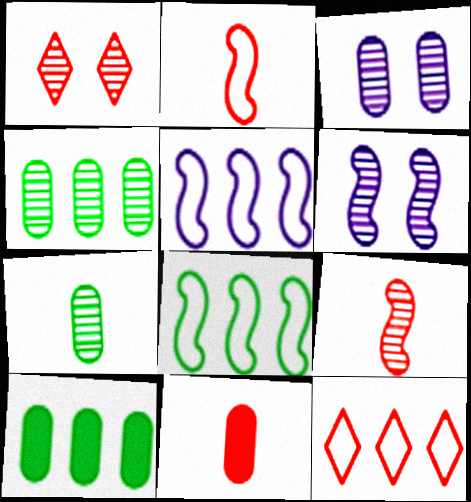[]